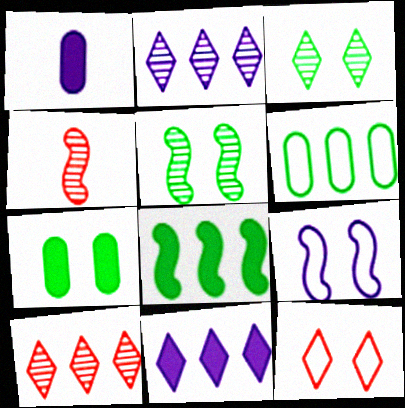[[1, 2, 9], 
[4, 8, 9]]